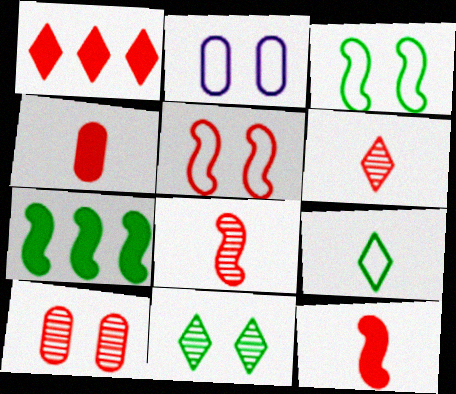[[2, 6, 7]]